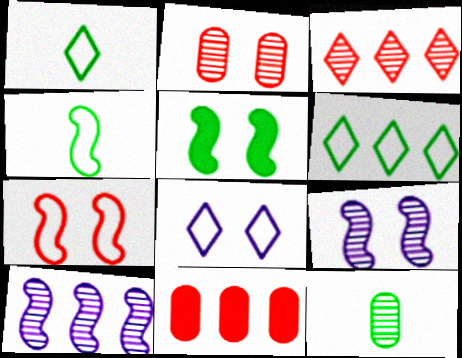[[1, 9, 11], 
[2, 5, 8], 
[3, 9, 12], 
[5, 6, 12], 
[5, 7, 9], 
[6, 10, 11]]